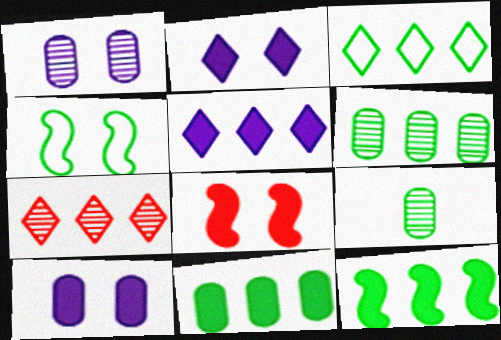[[3, 5, 7], 
[3, 6, 12]]